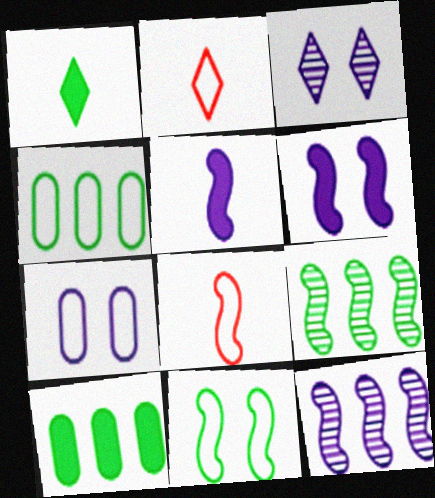[[3, 6, 7], 
[3, 8, 10], 
[6, 8, 9]]